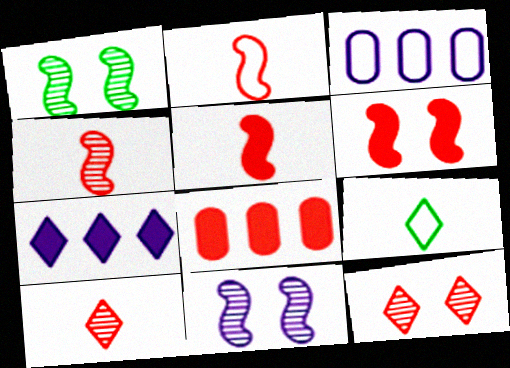[[2, 4, 5], 
[2, 8, 12], 
[7, 9, 12], 
[8, 9, 11]]